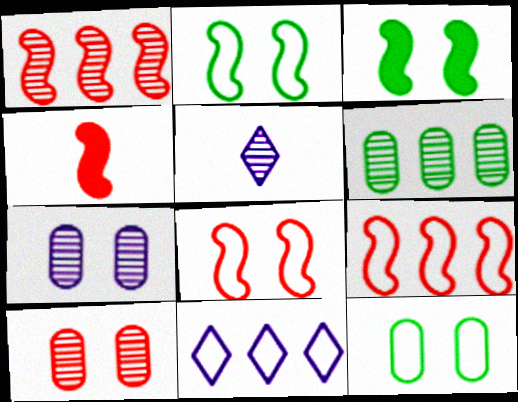[[1, 4, 8]]